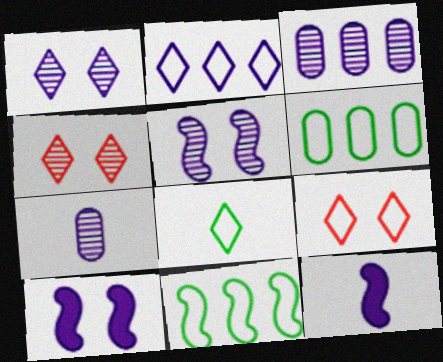[[2, 7, 10], 
[2, 8, 9], 
[4, 6, 12]]